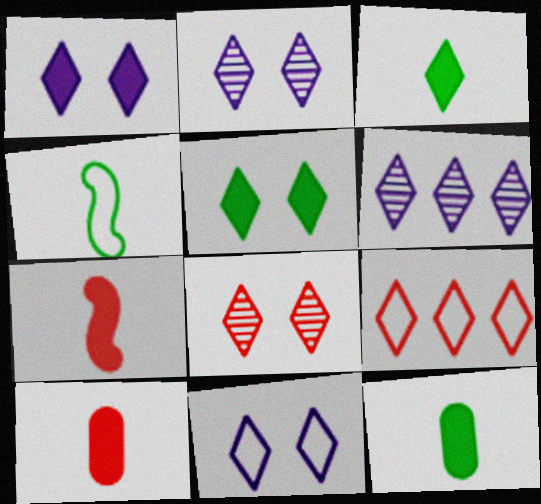[[1, 2, 11], 
[2, 3, 9], 
[5, 8, 11]]